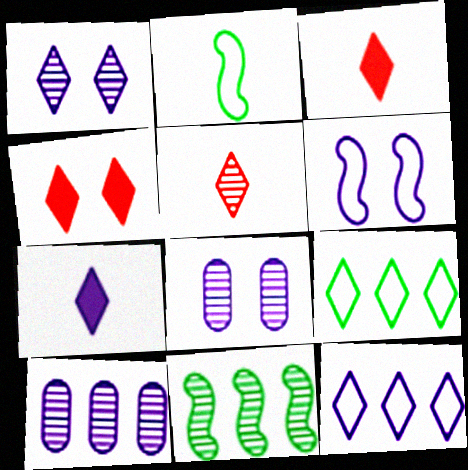[[1, 3, 9], 
[1, 7, 12], 
[2, 4, 10], 
[5, 8, 11], 
[6, 7, 10]]